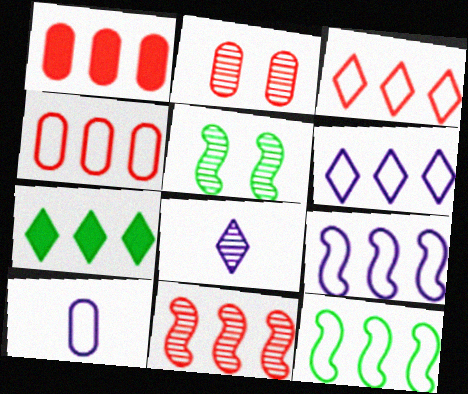[[1, 3, 11], 
[4, 6, 12]]